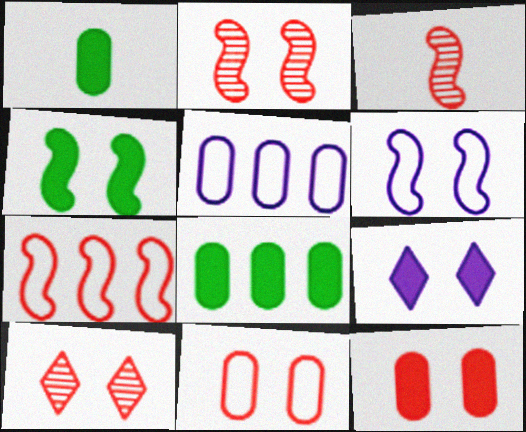[[2, 4, 6], 
[4, 9, 12]]